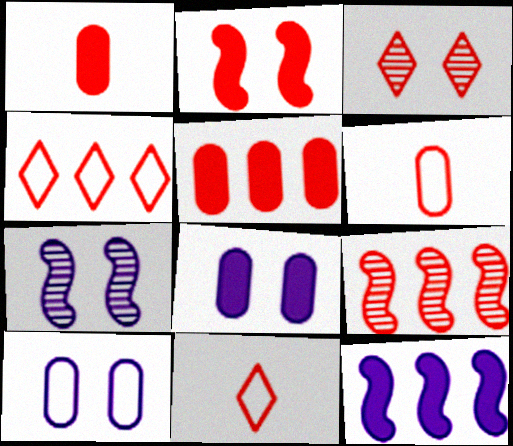[[4, 5, 9]]